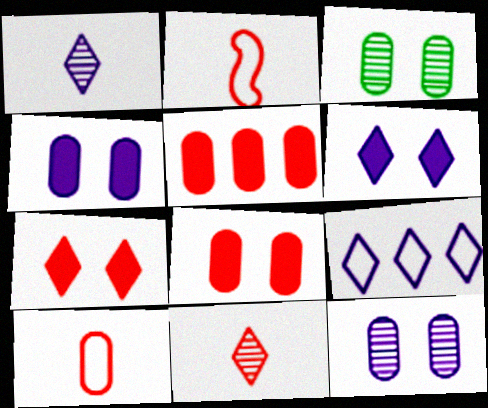[[1, 6, 9]]